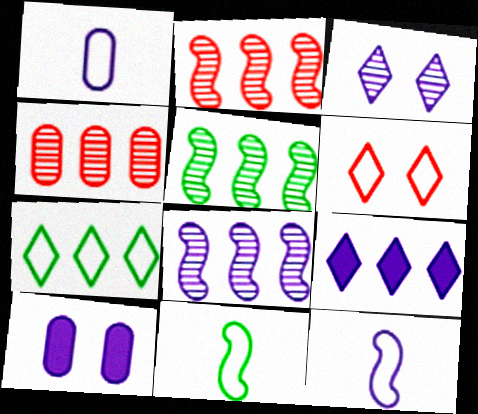[[2, 5, 8]]